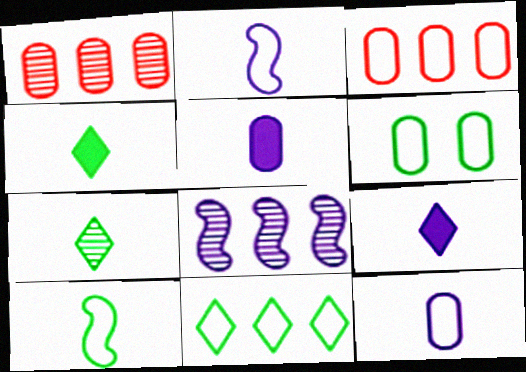[[1, 5, 6], 
[3, 6, 12], 
[6, 10, 11]]